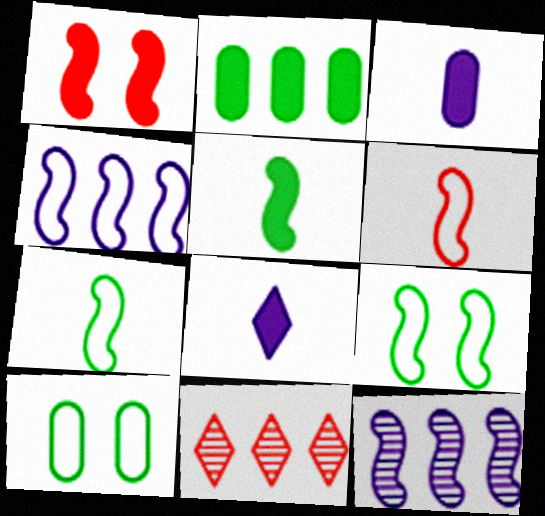[[1, 2, 8], 
[1, 7, 12], 
[2, 4, 11], 
[3, 9, 11], 
[4, 6, 9]]